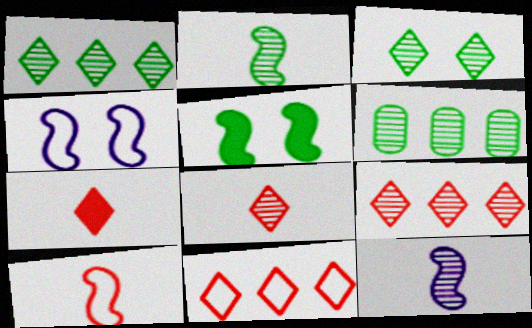[[2, 3, 6], 
[4, 6, 7]]